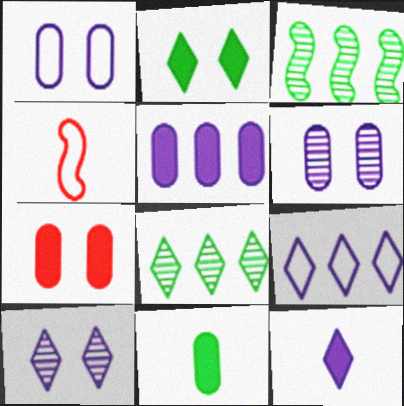[[5, 7, 11], 
[9, 10, 12]]